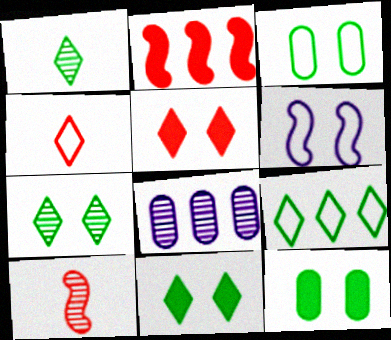[[1, 9, 11], 
[2, 8, 9], 
[7, 8, 10]]